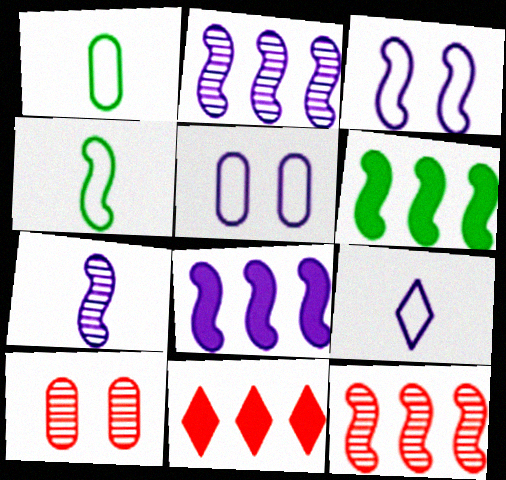[[3, 7, 8], 
[6, 9, 10]]